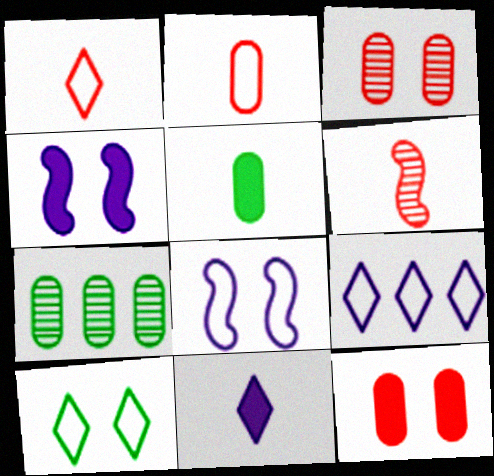[[1, 4, 7], 
[1, 9, 10], 
[3, 4, 10]]